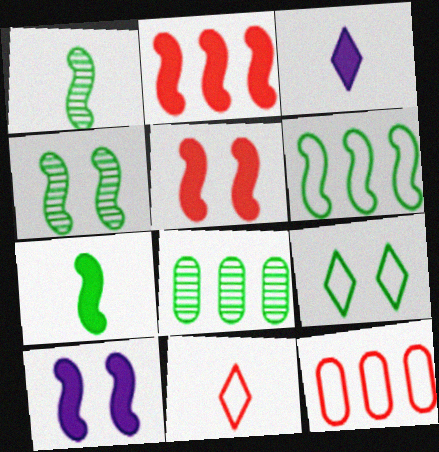[[2, 7, 10], 
[3, 4, 12], 
[4, 6, 7], 
[7, 8, 9], 
[8, 10, 11]]